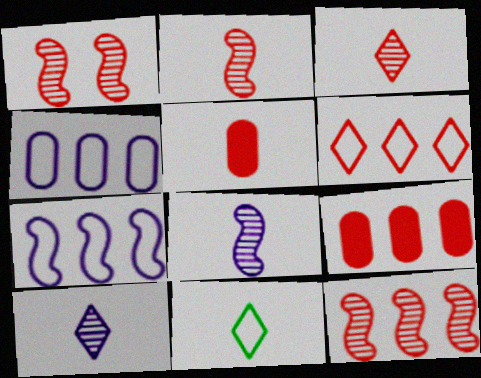[[1, 2, 12], 
[1, 5, 6], 
[5, 8, 11], 
[6, 9, 12]]